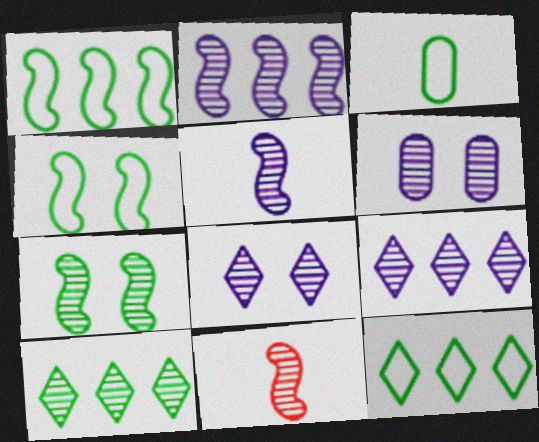[[2, 7, 11], 
[3, 4, 12], 
[5, 6, 9], 
[6, 10, 11]]